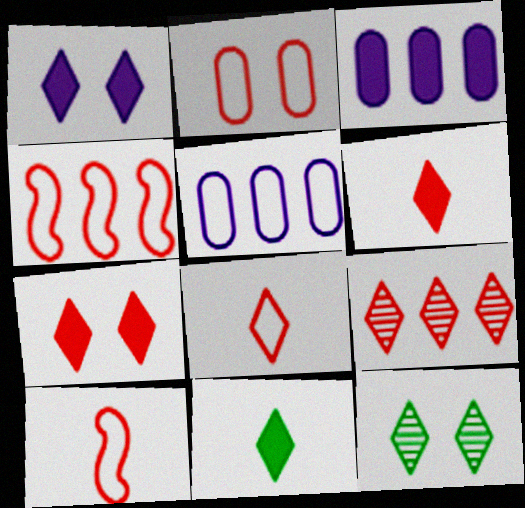[[2, 4, 8], 
[3, 10, 12], 
[7, 8, 9]]